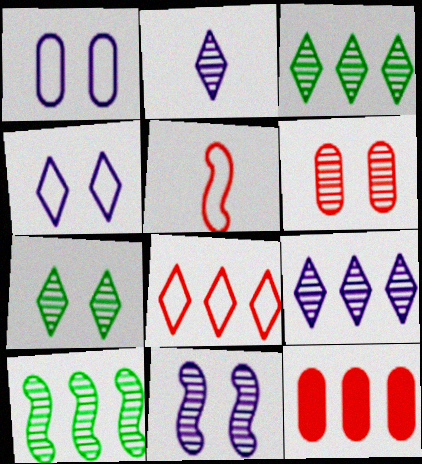[[2, 6, 10], 
[6, 7, 11]]